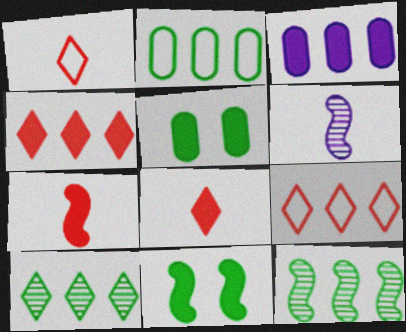[[3, 8, 11], 
[3, 9, 12], 
[5, 6, 9]]